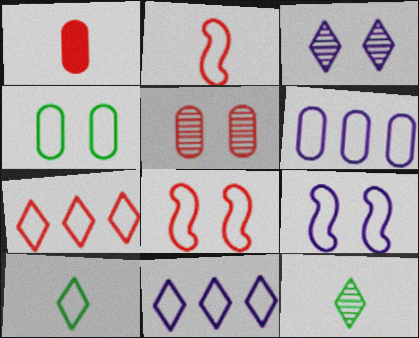[[2, 4, 11], 
[6, 8, 10]]